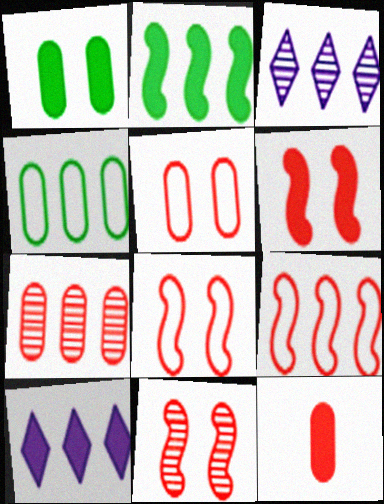[[5, 7, 12], 
[6, 8, 11]]